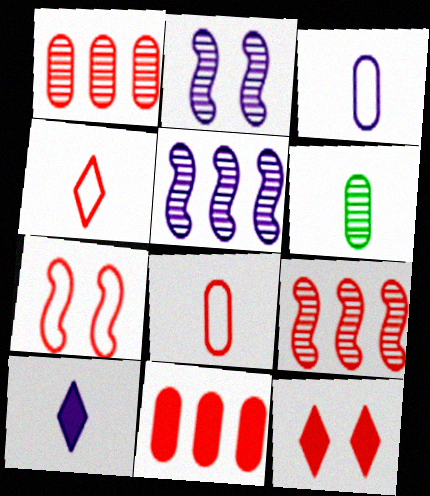[[8, 9, 12]]